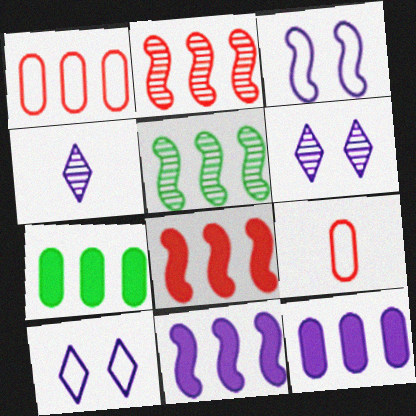[[3, 4, 12]]